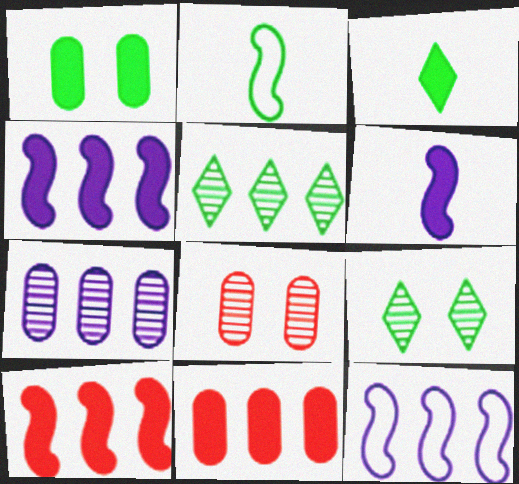[[1, 2, 5], 
[3, 8, 12], 
[5, 11, 12]]